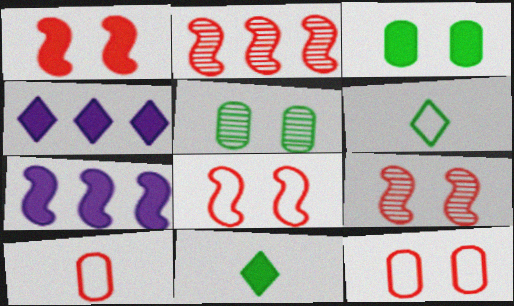[[1, 8, 9]]